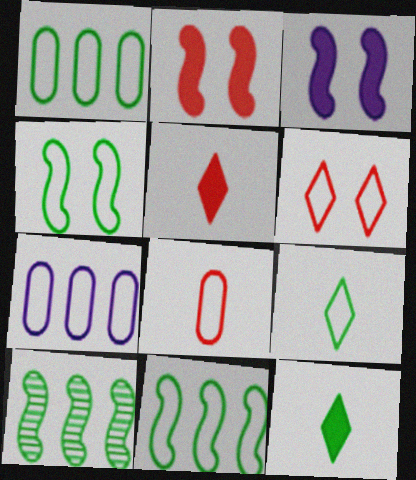[[1, 4, 9]]